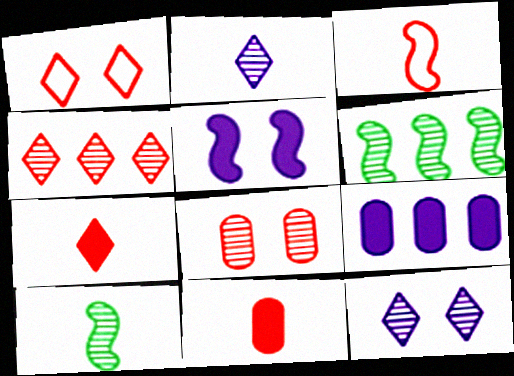[[1, 4, 7], 
[1, 9, 10], 
[2, 6, 8], 
[3, 5, 6]]